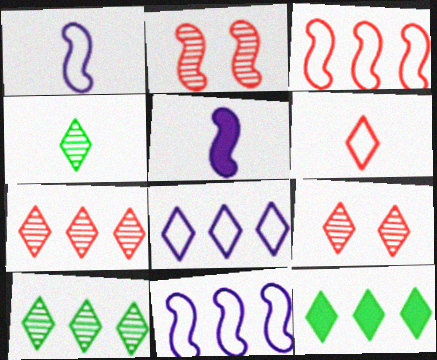[[7, 8, 12]]